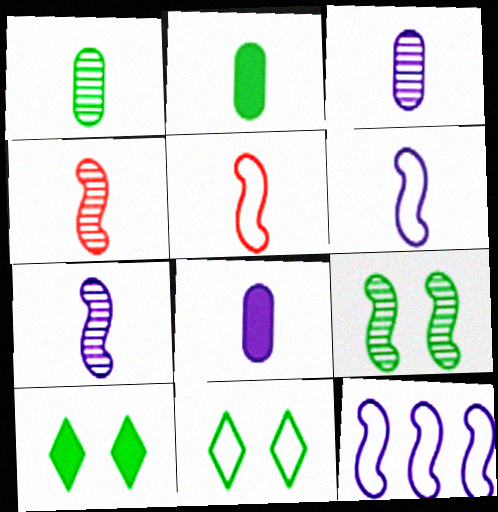[]